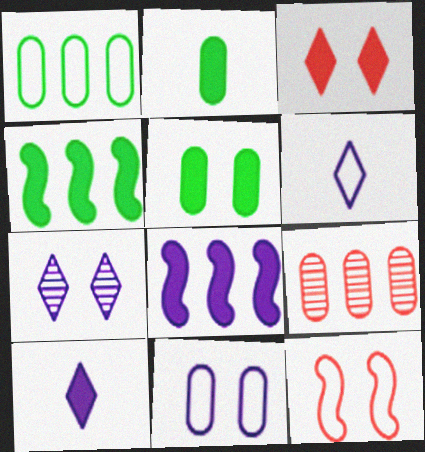[[1, 6, 12], 
[2, 3, 8], 
[2, 9, 11], 
[5, 7, 12]]